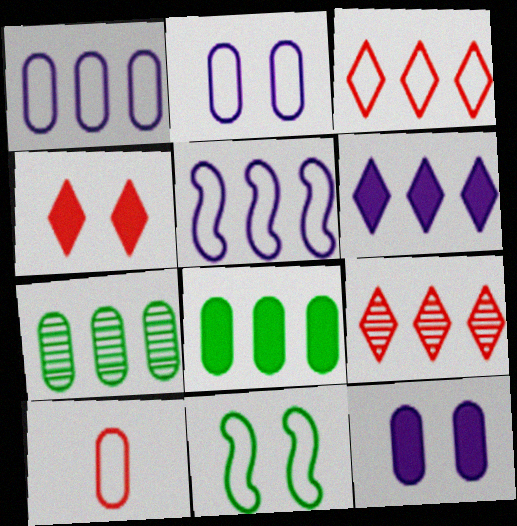[[5, 8, 9], 
[7, 10, 12]]